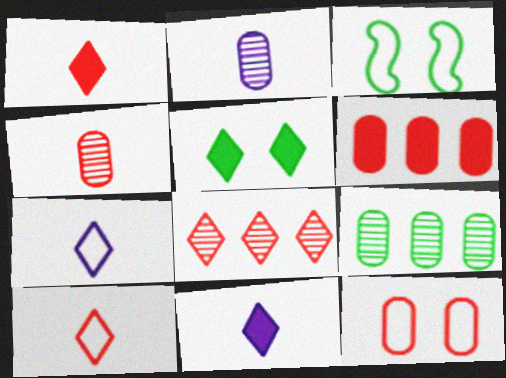[[4, 6, 12], 
[5, 7, 8]]